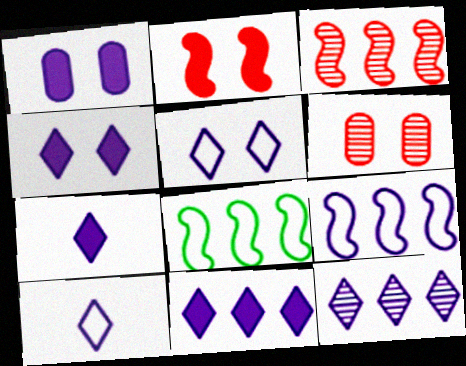[[4, 7, 11], 
[4, 10, 12], 
[5, 7, 12], 
[6, 7, 8]]